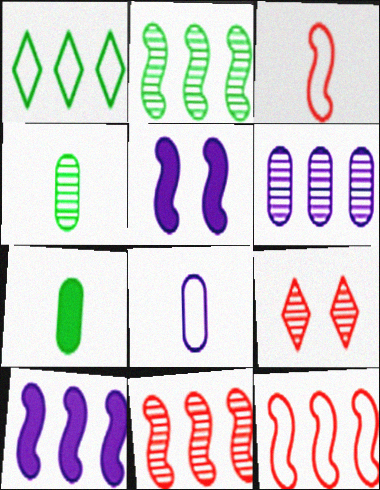[[2, 3, 5], 
[2, 10, 12]]